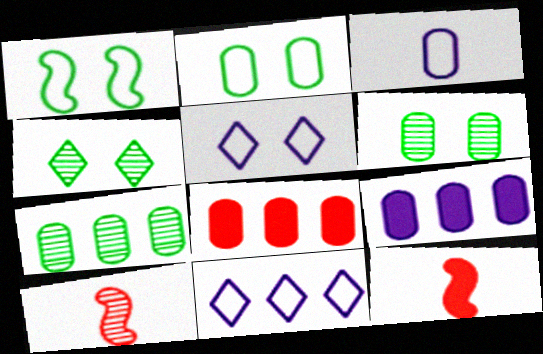[[3, 6, 8], 
[5, 7, 12], 
[6, 11, 12]]